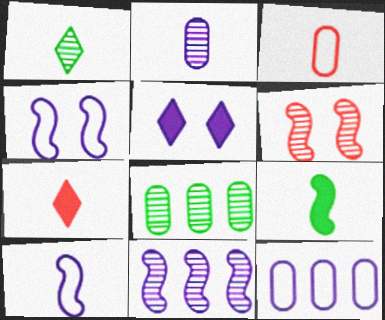[[4, 7, 8]]